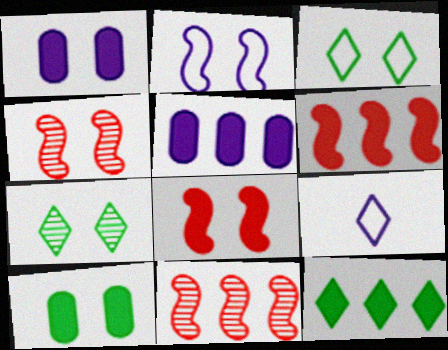[[1, 3, 4], 
[5, 6, 12], 
[9, 10, 11]]